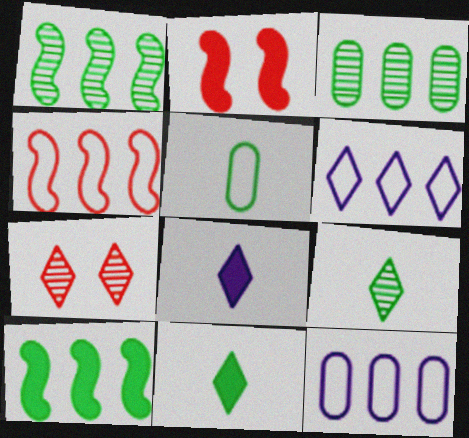[[2, 9, 12], 
[6, 7, 11]]